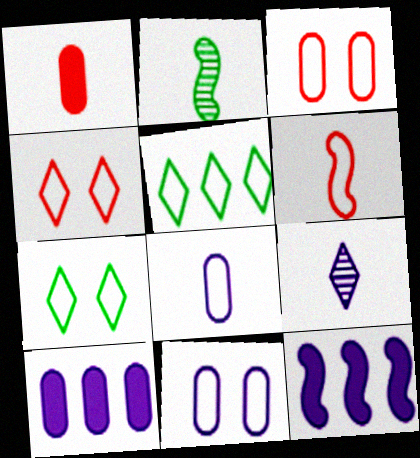[[2, 4, 10], 
[5, 6, 11], 
[9, 11, 12]]